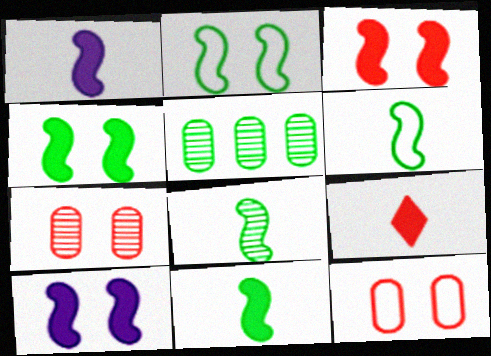[[3, 4, 10], 
[6, 8, 11]]